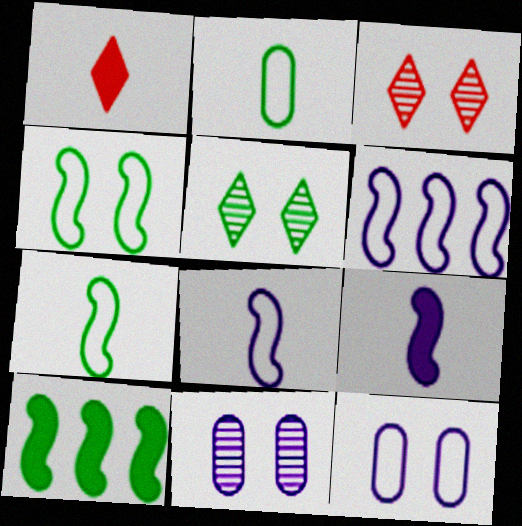[[2, 5, 10]]